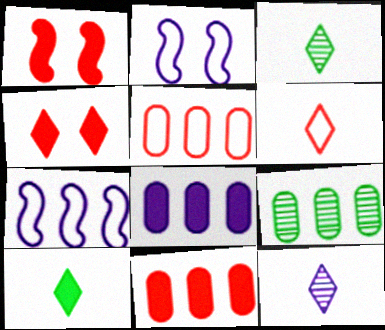[[1, 8, 10], 
[2, 3, 11], 
[2, 8, 12], 
[5, 8, 9], 
[6, 10, 12]]